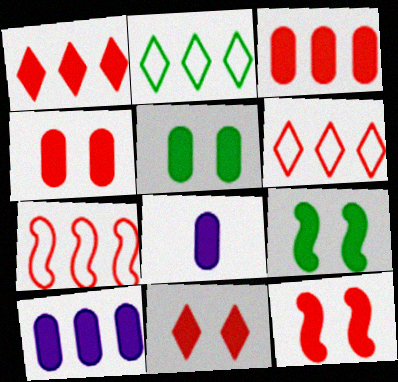[[1, 8, 9], 
[3, 5, 8], 
[4, 11, 12]]